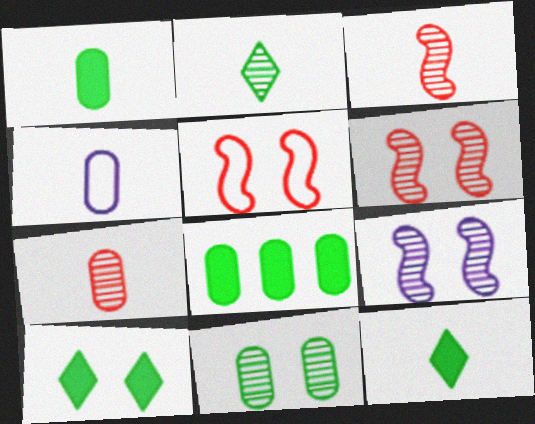[[1, 4, 7], 
[3, 4, 12]]